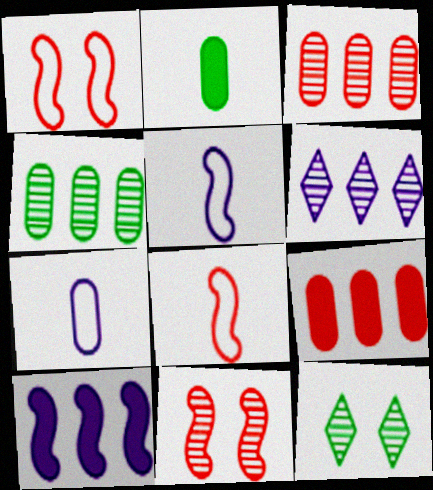[[1, 2, 6], 
[5, 9, 12]]